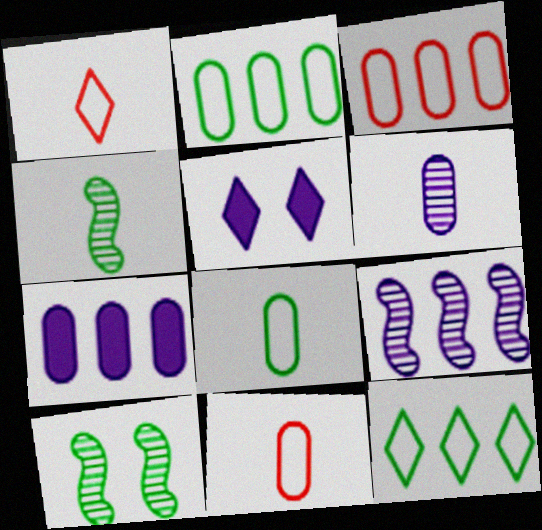[[1, 7, 10], 
[3, 4, 5]]